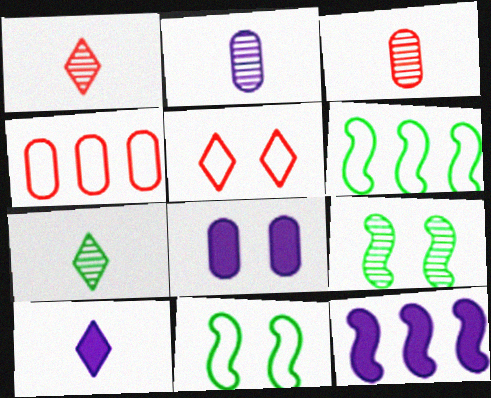[[1, 6, 8], 
[4, 9, 10], 
[5, 8, 9], 
[8, 10, 12]]